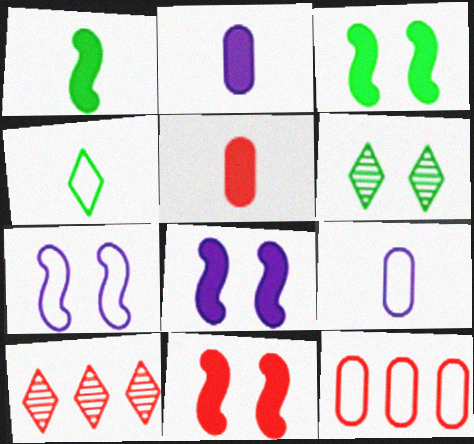[[3, 8, 11], 
[3, 9, 10], 
[4, 7, 12]]